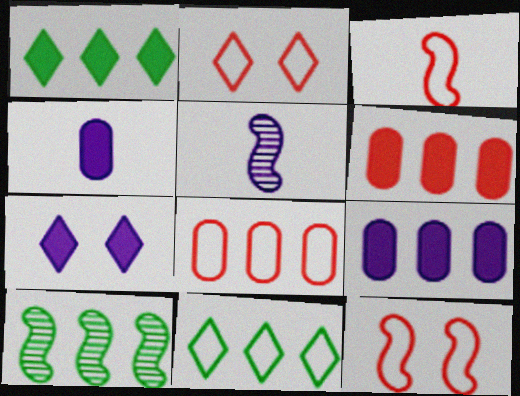[[2, 3, 8], 
[2, 4, 10]]